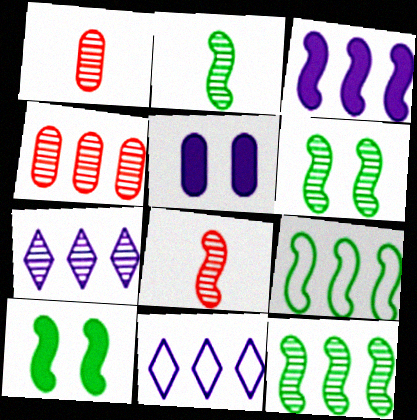[[1, 6, 7], 
[1, 10, 11], 
[2, 6, 12], 
[2, 9, 10], 
[4, 7, 12]]